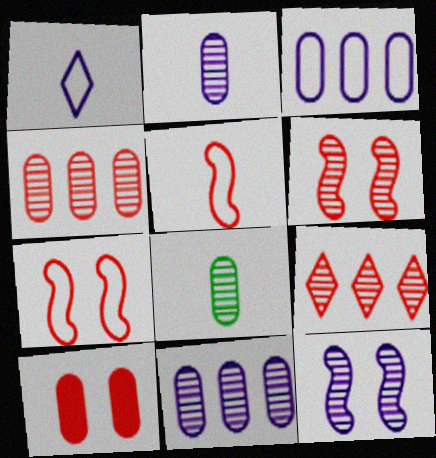[[3, 8, 10], 
[5, 9, 10], 
[8, 9, 12]]